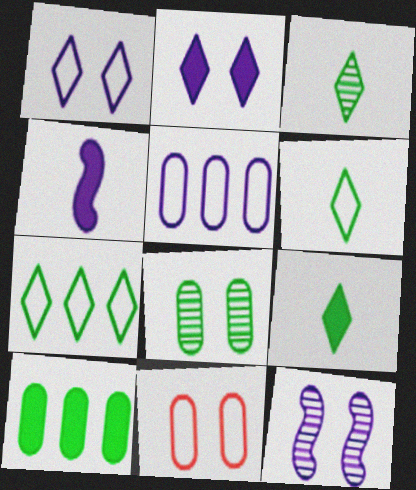[[3, 6, 9]]